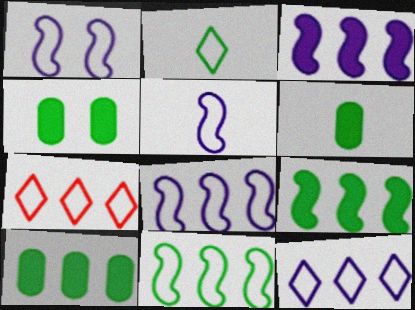[[1, 5, 8], 
[4, 6, 10]]